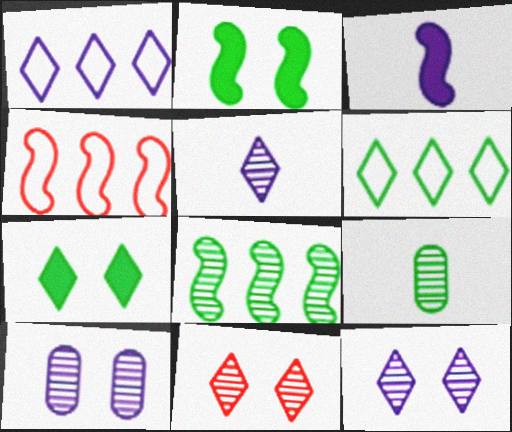[[1, 3, 10], 
[2, 6, 9]]